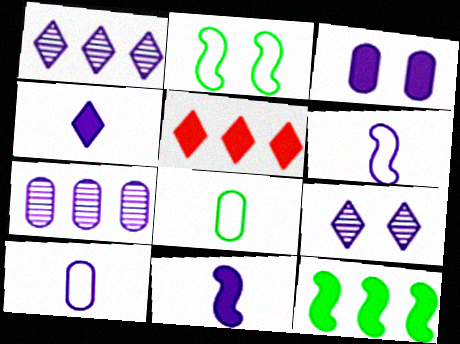[[1, 3, 6], 
[3, 7, 10]]